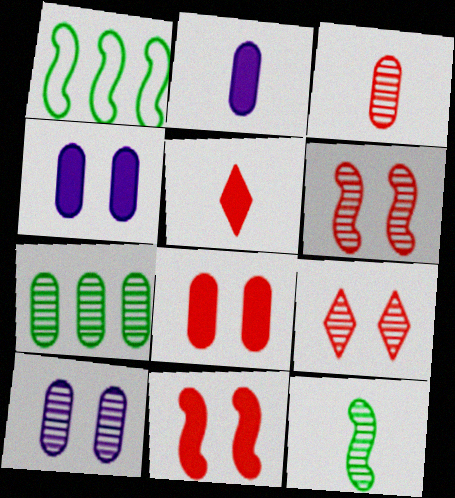[[1, 2, 9], 
[1, 5, 10], 
[3, 7, 10]]